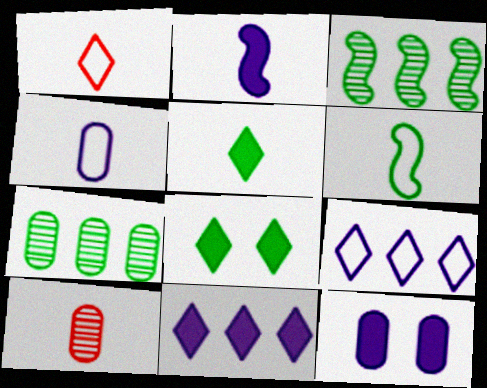[[1, 3, 12], 
[1, 4, 6], 
[2, 11, 12], 
[6, 7, 8]]